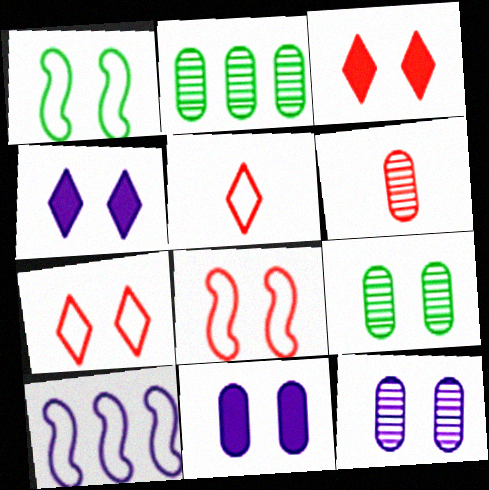[[1, 3, 12], 
[2, 6, 12], 
[4, 8, 9]]